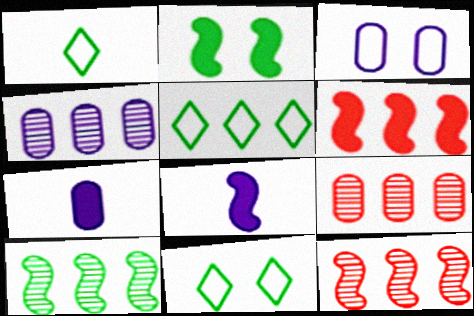[[1, 5, 11], 
[2, 6, 8], 
[3, 4, 7], 
[4, 5, 6], 
[7, 11, 12], 
[8, 9, 11]]